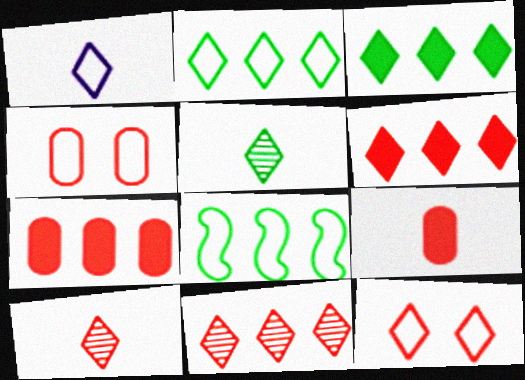[[1, 2, 12], 
[1, 4, 8], 
[6, 10, 12]]